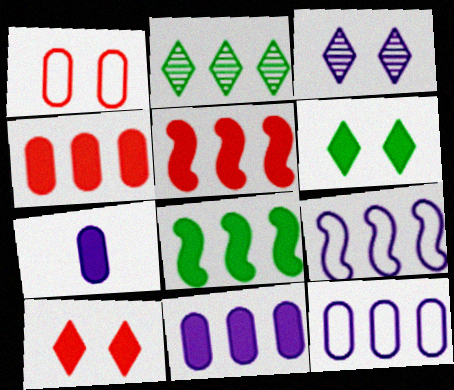[[2, 4, 9], 
[2, 5, 12], 
[3, 7, 9], 
[5, 6, 7], 
[7, 8, 10]]